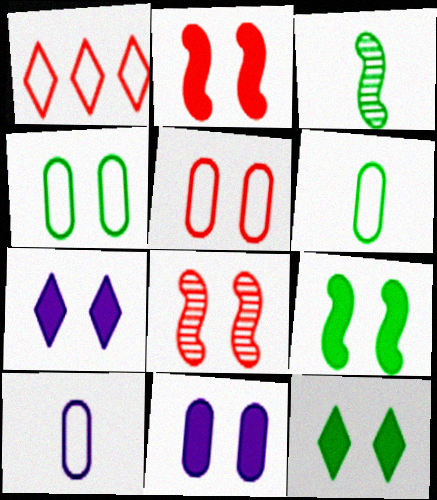[[1, 3, 11], 
[2, 11, 12], 
[4, 7, 8]]